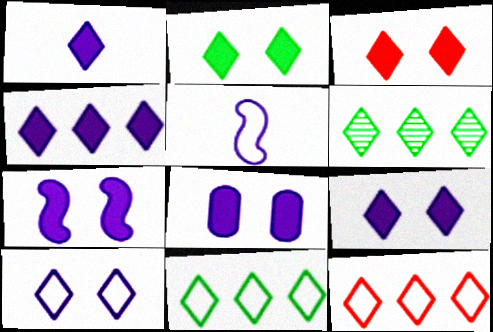[[1, 4, 9], 
[2, 3, 9], 
[4, 6, 12], 
[7, 8, 9]]